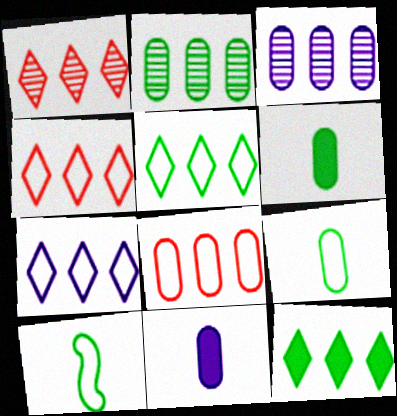[[1, 7, 12], 
[4, 5, 7]]